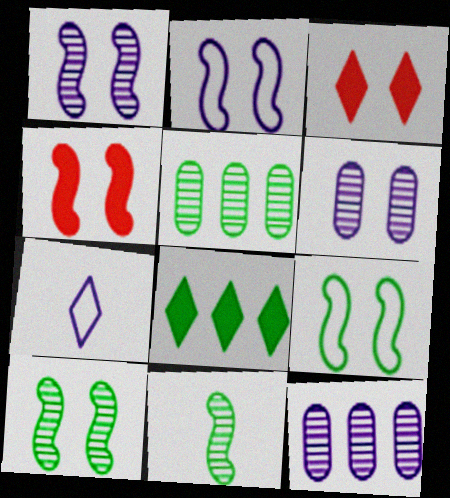[[1, 4, 9], 
[2, 4, 10], 
[3, 6, 9], 
[4, 5, 7]]